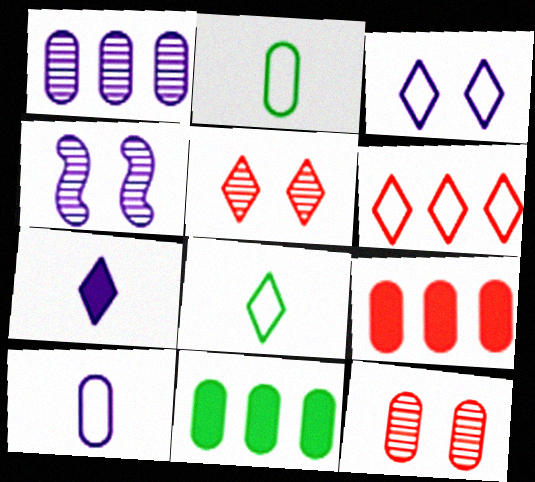[[3, 6, 8], 
[4, 8, 9], 
[10, 11, 12]]